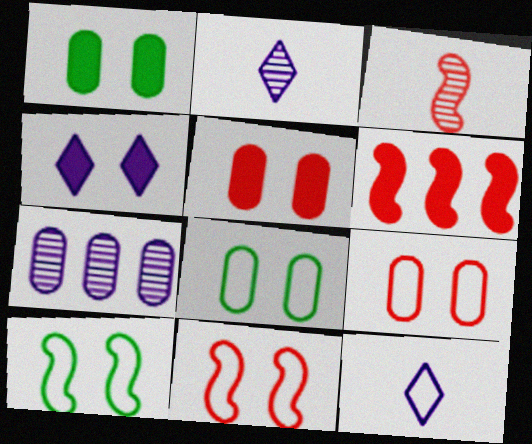[[2, 6, 8], 
[3, 6, 11]]